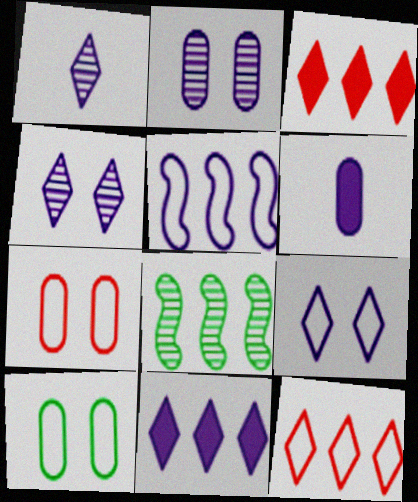[[1, 9, 11], 
[4, 5, 6]]